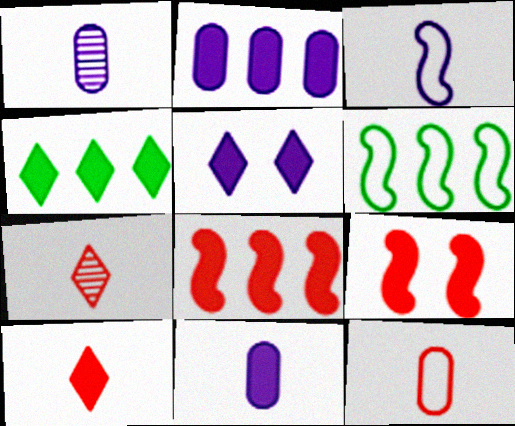[[2, 4, 8], 
[4, 5, 10], 
[4, 9, 11]]